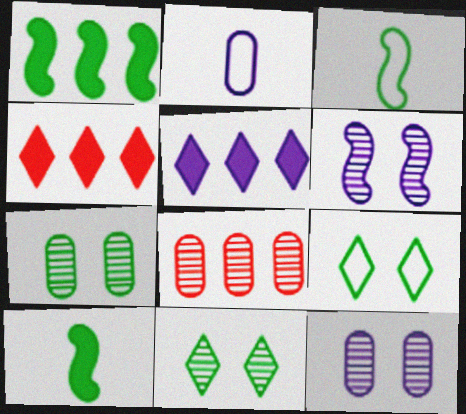[[2, 5, 6], 
[3, 4, 12]]